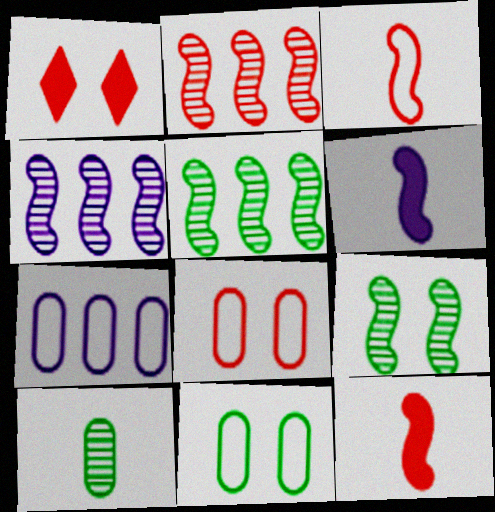[[2, 4, 5]]